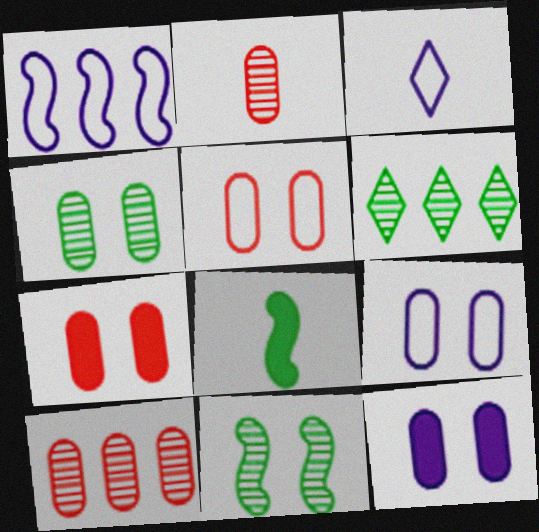[[1, 3, 9], 
[2, 3, 8], 
[4, 5, 12], 
[4, 7, 9]]